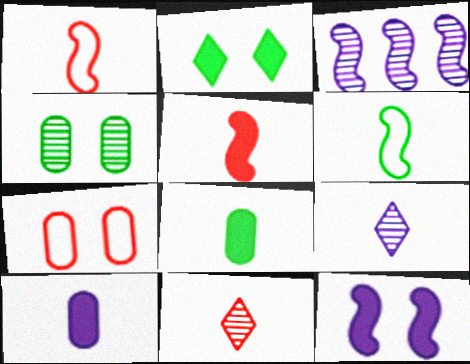[[1, 8, 9], 
[3, 4, 11], 
[6, 10, 11]]